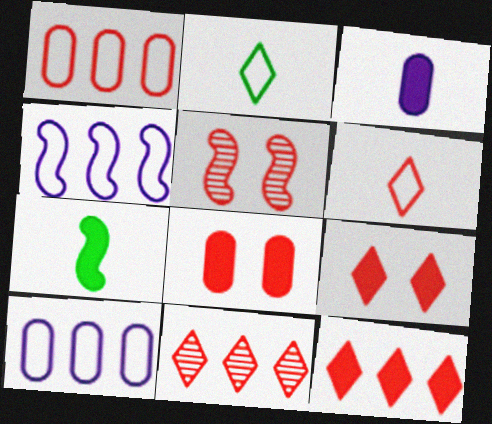[[4, 5, 7], 
[6, 9, 11]]